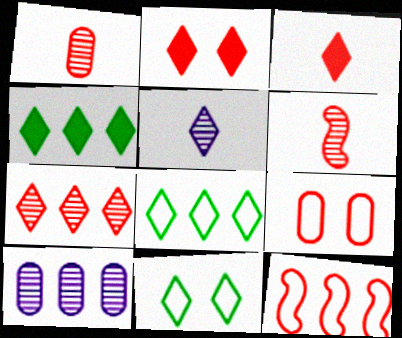[[1, 2, 12], 
[2, 5, 8], 
[4, 10, 12]]